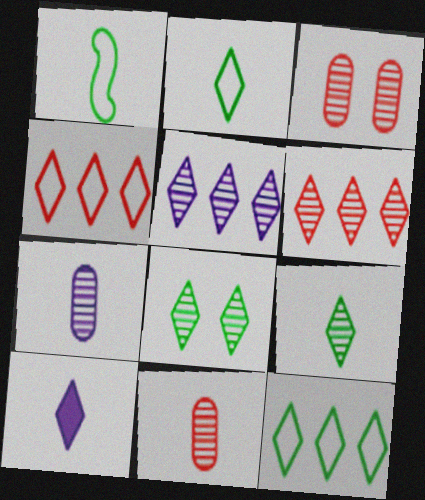[[1, 10, 11], 
[4, 8, 10]]